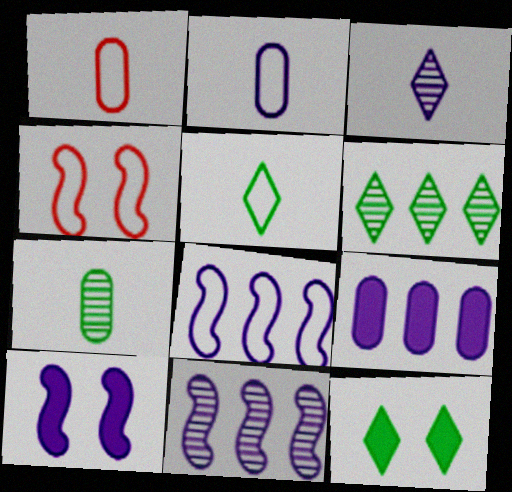[[1, 6, 10], 
[1, 11, 12], 
[5, 6, 12]]